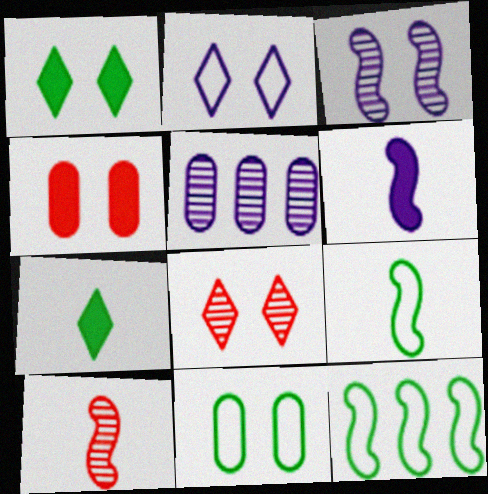[[1, 2, 8], 
[2, 5, 6], 
[6, 9, 10]]